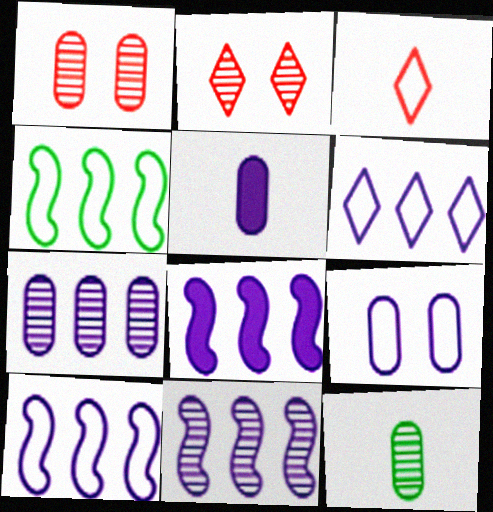[[1, 7, 12], 
[2, 4, 5], 
[2, 11, 12], 
[3, 4, 9], 
[5, 7, 9], 
[6, 7, 8], 
[8, 10, 11]]